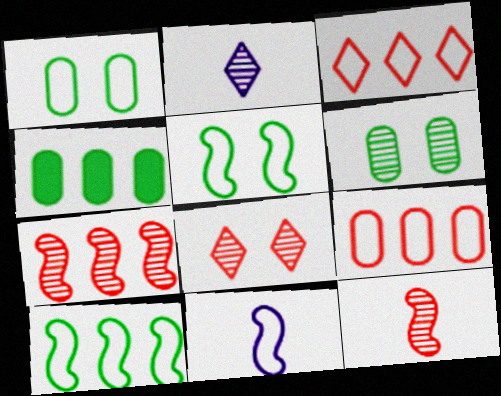[[1, 3, 11], 
[2, 6, 7], 
[4, 8, 11]]